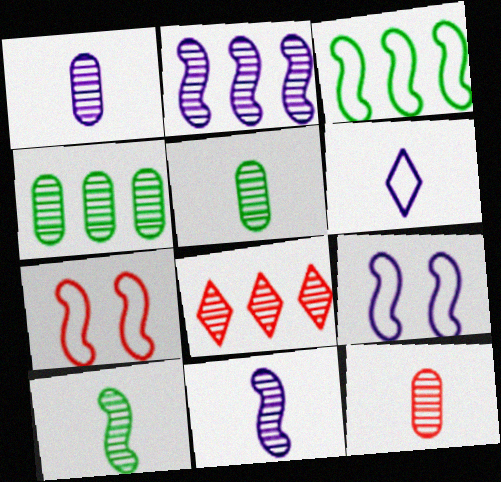[[1, 5, 12], 
[2, 4, 8]]